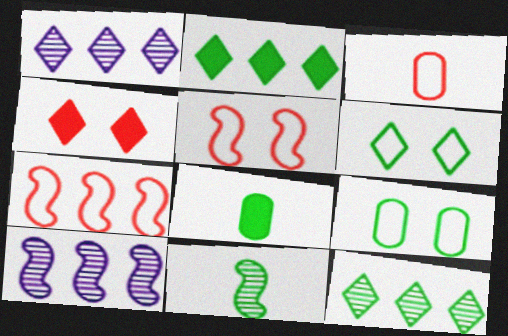[[1, 5, 8], 
[2, 9, 11]]